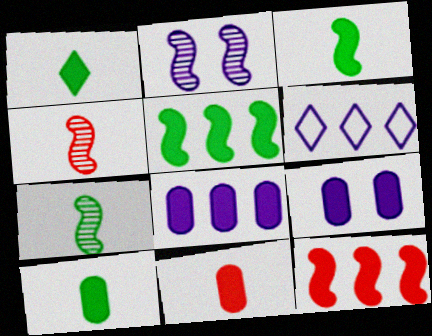[[1, 3, 10], 
[1, 9, 12]]